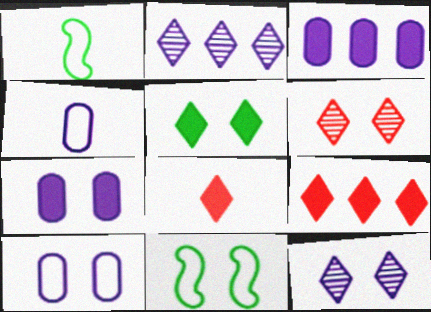[[1, 3, 6], 
[6, 7, 11]]